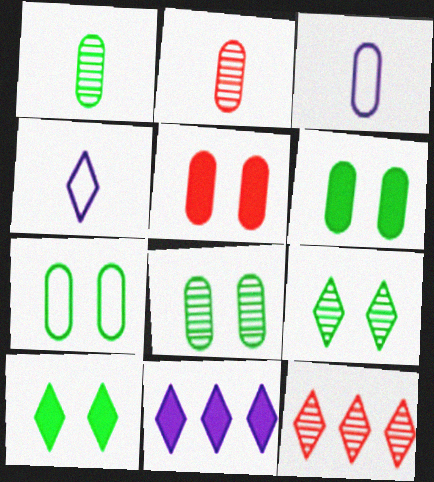[[4, 10, 12], 
[6, 7, 8]]